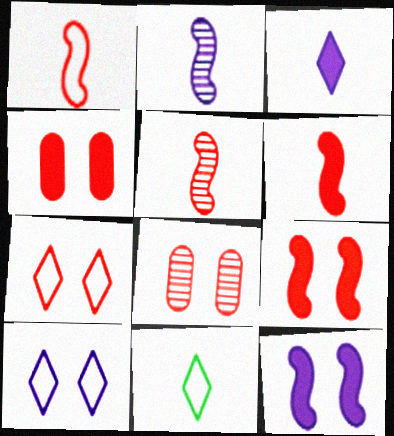[[1, 5, 6], 
[7, 8, 9]]